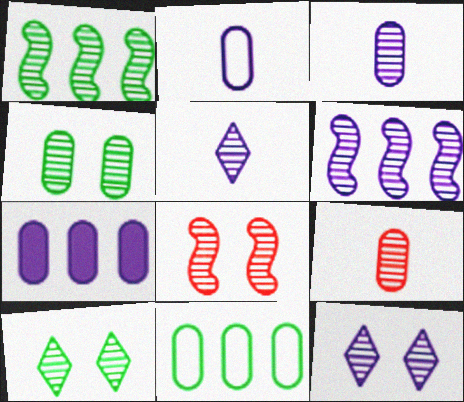[[1, 9, 12], 
[3, 6, 12], 
[4, 8, 12], 
[6, 9, 10]]